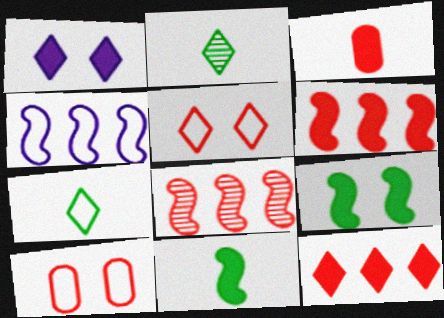[[3, 5, 8], 
[4, 7, 10]]